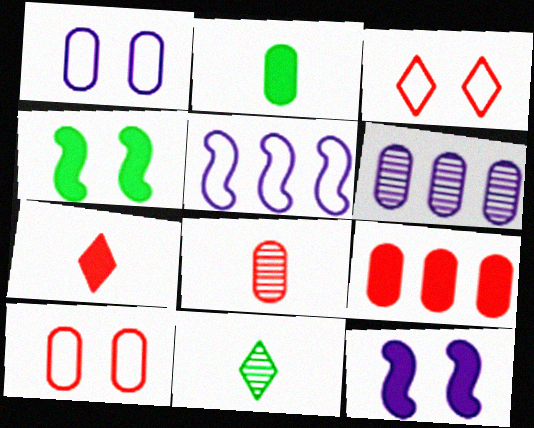[[2, 6, 10], 
[8, 9, 10]]